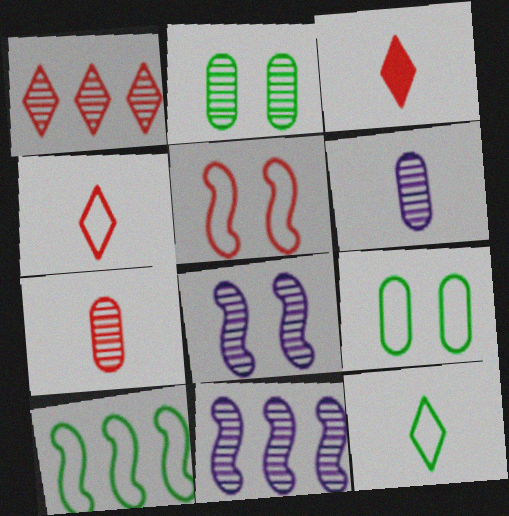[[3, 9, 11], 
[9, 10, 12]]